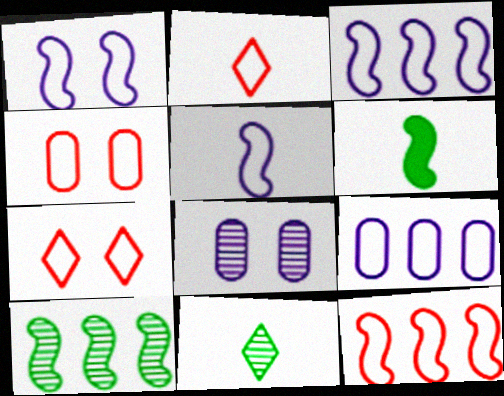[[1, 3, 5], 
[2, 4, 12]]